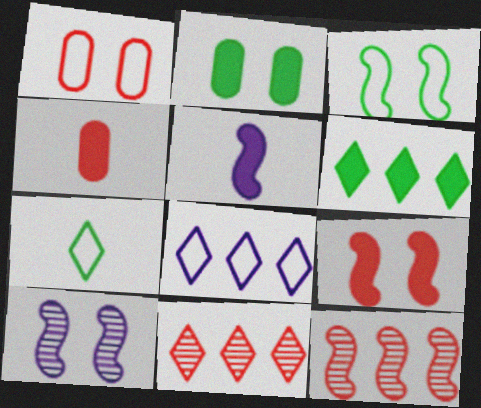[[3, 5, 12], 
[3, 9, 10], 
[6, 8, 11]]